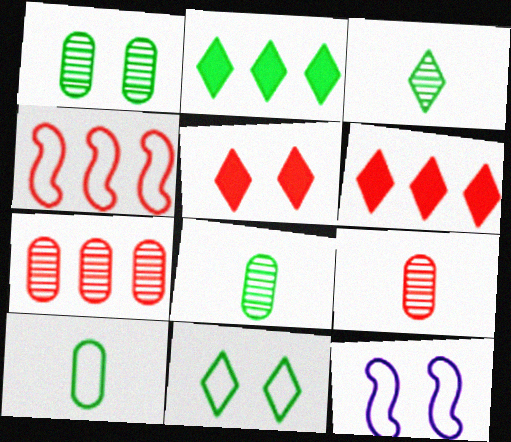[[1, 5, 12], 
[2, 3, 11], 
[2, 9, 12], 
[4, 5, 9], 
[4, 6, 7], 
[6, 8, 12]]